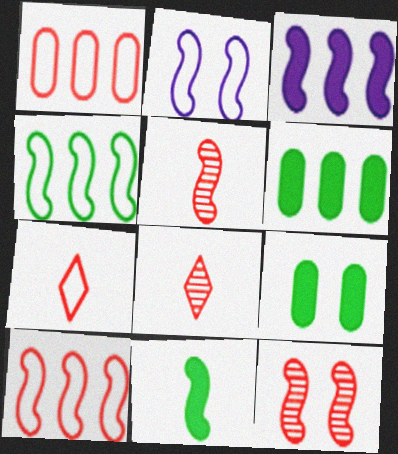[[2, 6, 8]]